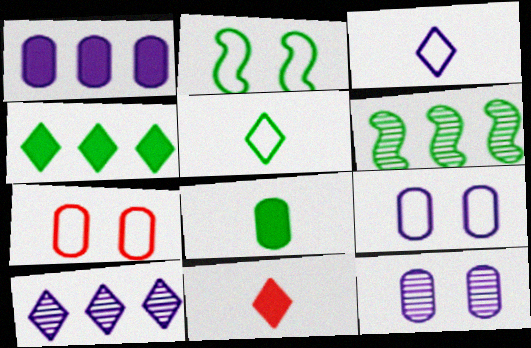[[6, 9, 11]]